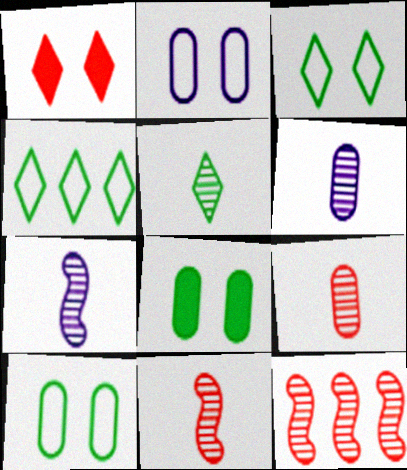[[5, 6, 11], 
[5, 7, 9]]